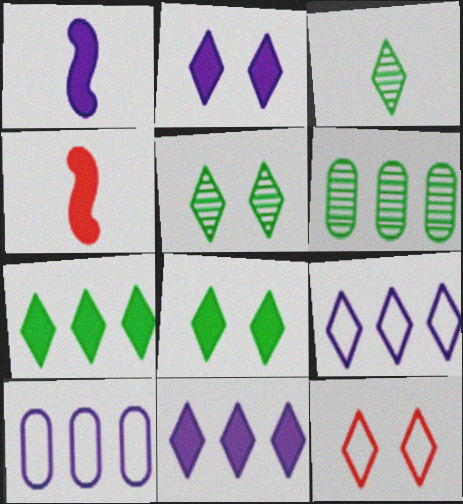[[1, 6, 12], 
[2, 5, 12], 
[3, 11, 12], 
[4, 5, 10]]